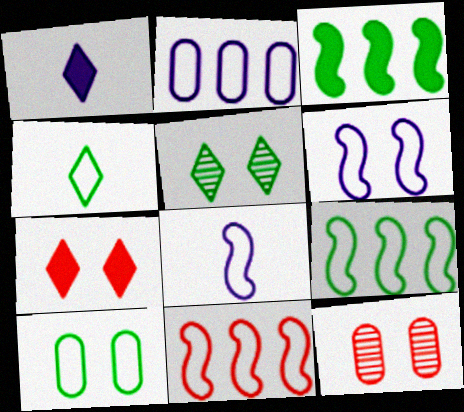[[1, 9, 12], 
[4, 9, 10]]